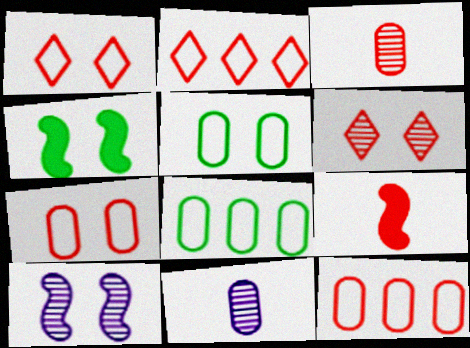[[2, 4, 11], 
[6, 9, 12]]